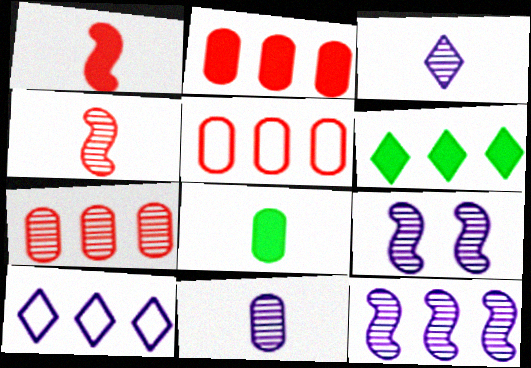[[2, 5, 7], 
[5, 6, 12]]